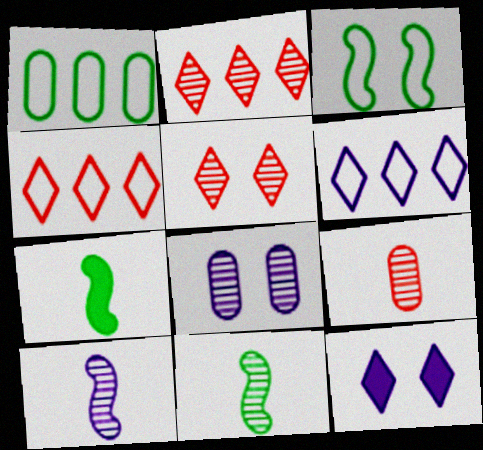[[2, 8, 11], 
[4, 7, 8]]